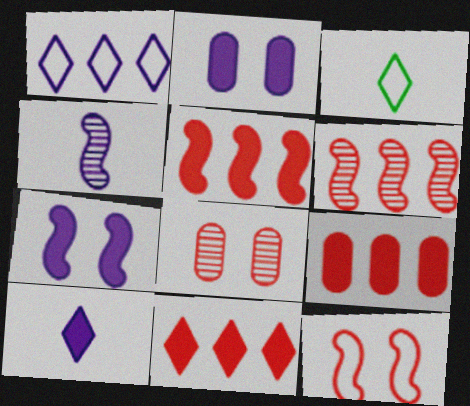[[1, 2, 4], 
[2, 3, 6], 
[5, 9, 11]]